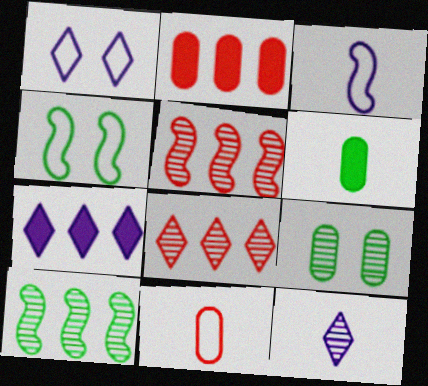[[1, 5, 6], 
[1, 7, 12], 
[2, 4, 12], 
[5, 9, 12]]